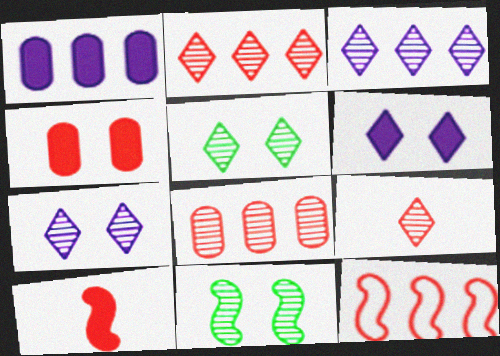[[3, 5, 9], 
[4, 9, 12]]